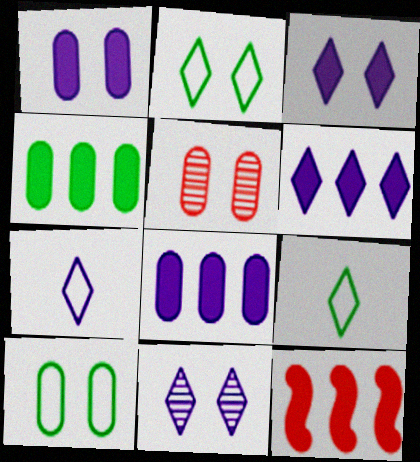[[1, 5, 10], 
[4, 6, 12], 
[6, 7, 11]]